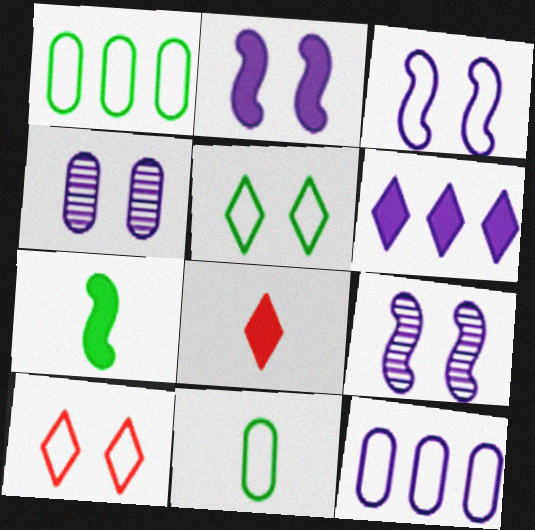[[1, 8, 9], 
[2, 3, 9]]